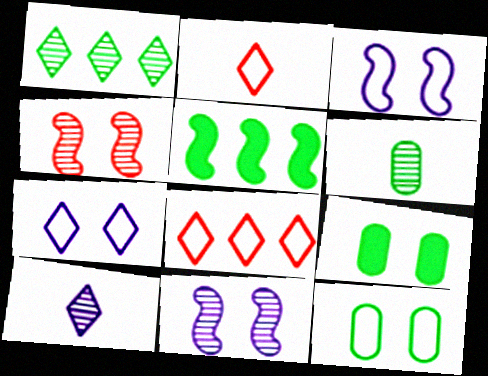[[4, 7, 9]]